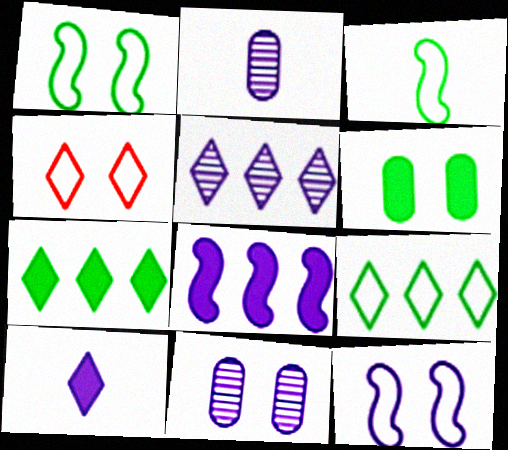[]